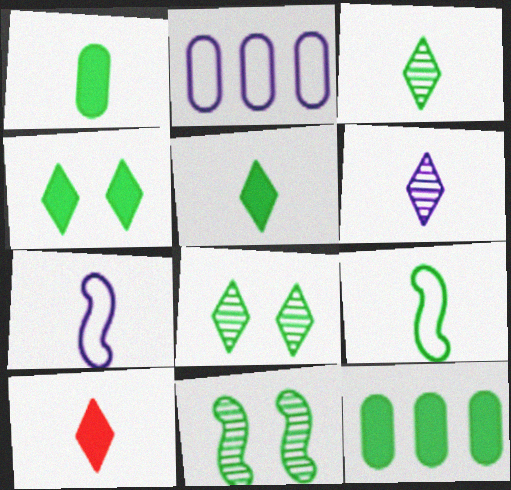[[1, 3, 9], 
[2, 10, 11], 
[8, 9, 12]]